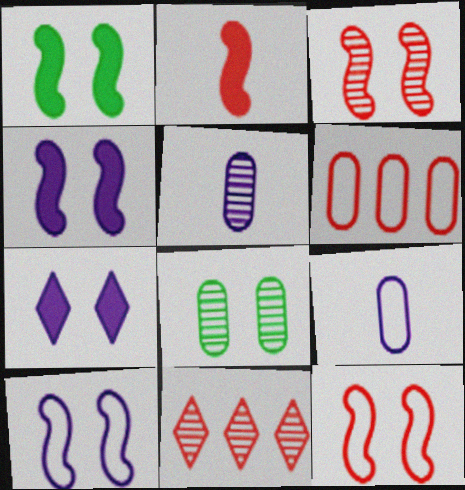[[1, 3, 10], 
[1, 9, 11], 
[7, 8, 12]]